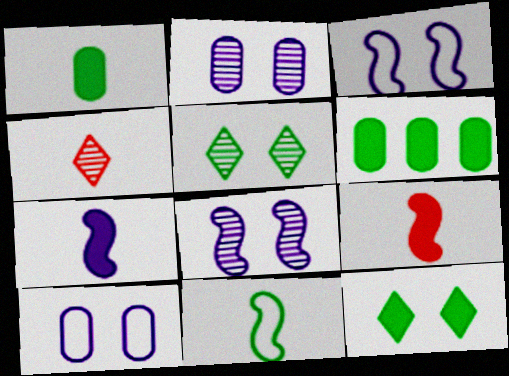[[3, 4, 6], 
[5, 6, 11]]